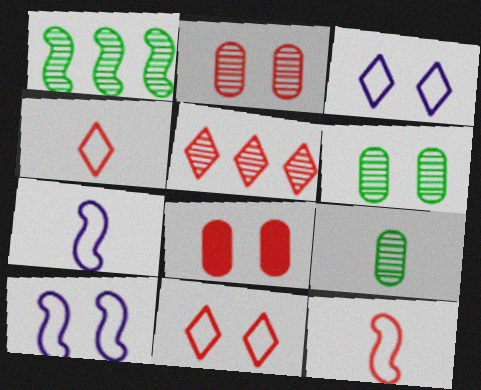[[5, 8, 12]]